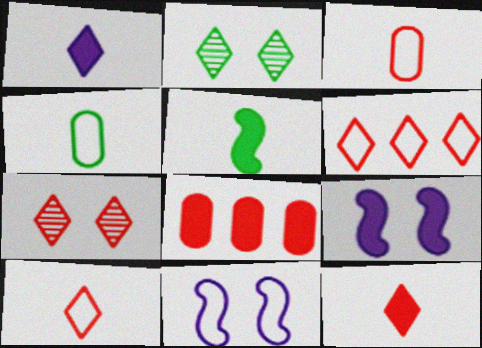[[1, 2, 6], 
[4, 6, 11], 
[6, 7, 12]]